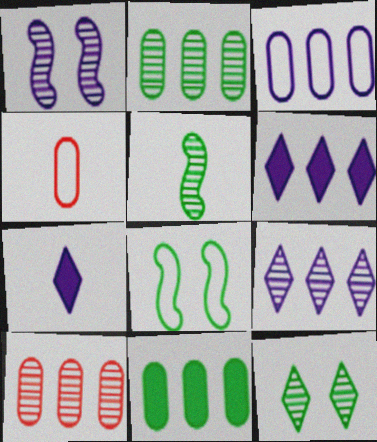[[1, 3, 7], 
[2, 5, 12], 
[3, 10, 11], 
[4, 5, 7], 
[7, 8, 10]]